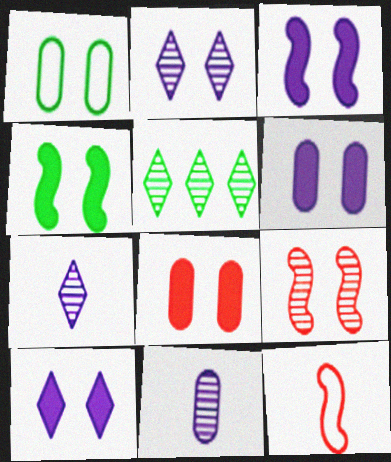[[1, 9, 10], 
[3, 6, 10], 
[4, 8, 10], 
[5, 6, 12], 
[5, 9, 11]]